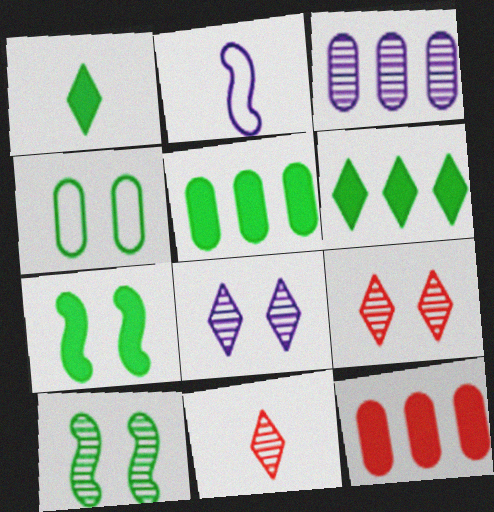[[1, 5, 7], 
[2, 5, 9], 
[3, 10, 11]]